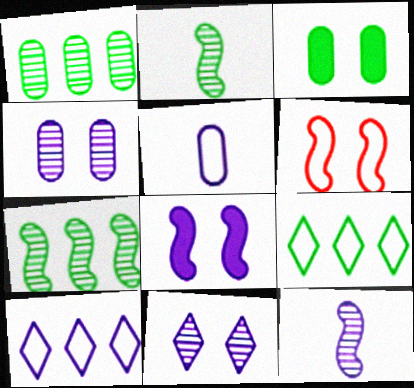[[2, 3, 9], 
[3, 6, 11], 
[5, 6, 9]]